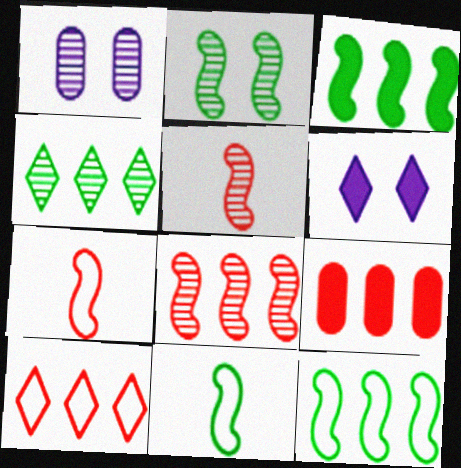[[1, 4, 5], 
[2, 3, 11], 
[8, 9, 10]]